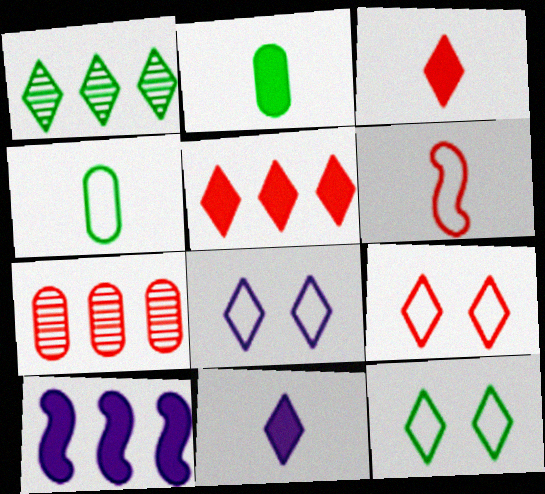[[1, 3, 8], 
[1, 9, 11], 
[8, 9, 12]]